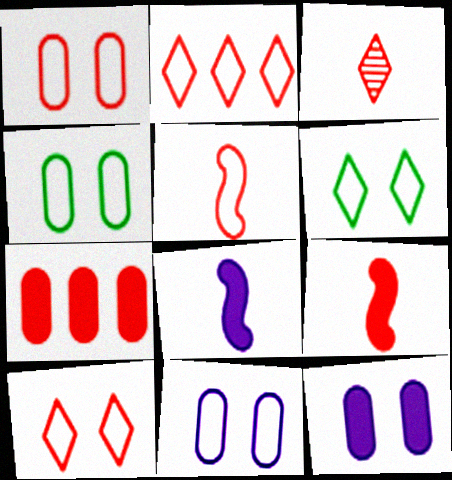[[1, 2, 5], 
[1, 4, 11]]